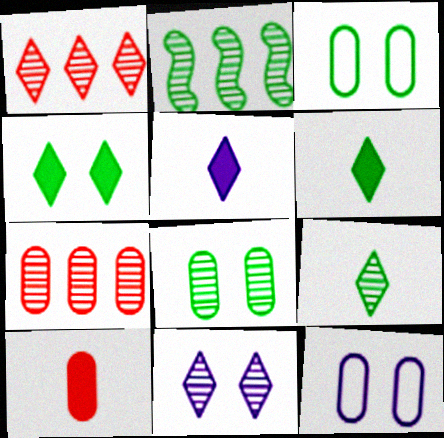[[1, 9, 11], 
[2, 3, 6], 
[2, 8, 9]]